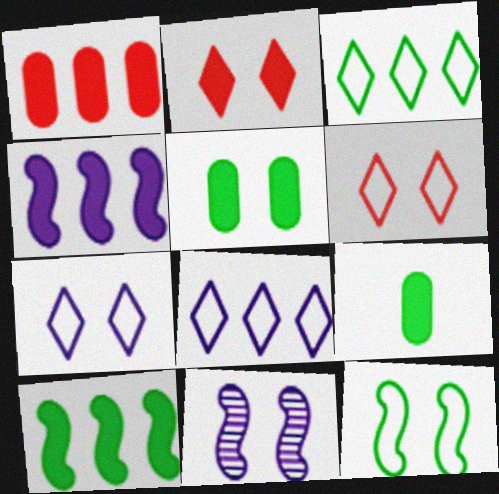[[2, 4, 9], 
[5, 6, 11]]